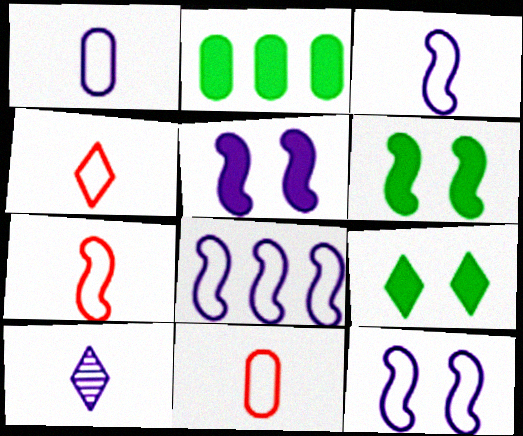[[3, 8, 12], 
[4, 7, 11]]